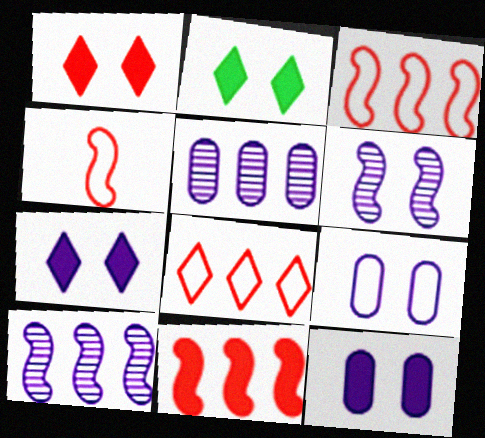[[1, 2, 7], 
[2, 4, 5], 
[6, 7, 9]]